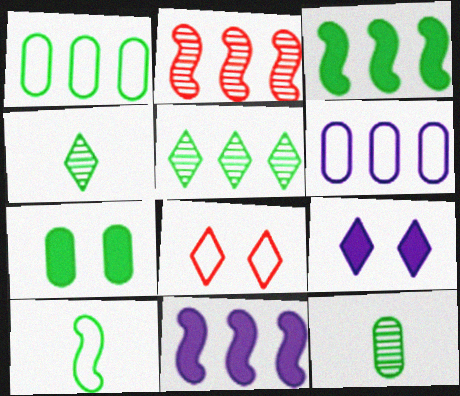[[1, 3, 5], 
[1, 7, 12], 
[5, 7, 10], 
[6, 8, 10], 
[8, 11, 12]]